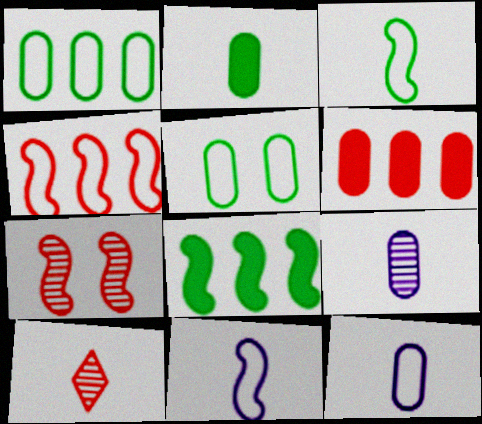[[2, 10, 11], 
[5, 6, 9], 
[7, 8, 11]]